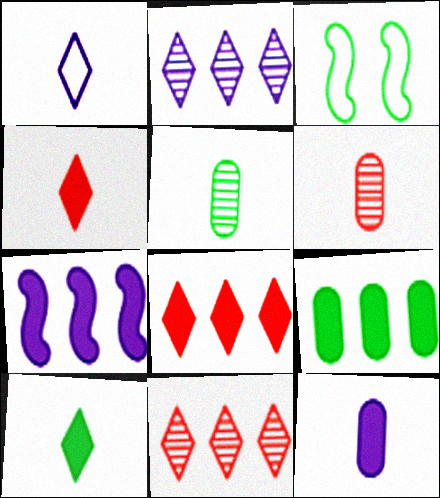[[3, 11, 12], 
[7, 8, 9]]